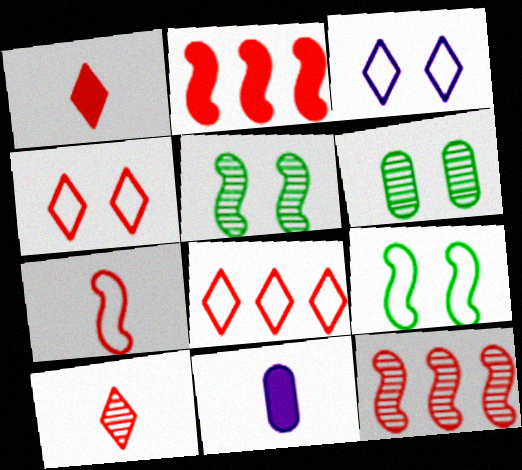[[5, 8, 11]]